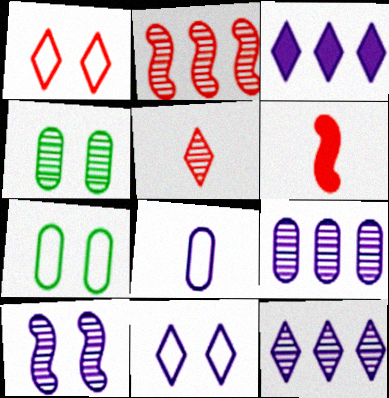[[3, 8, 10], 
[6, 7, 12]]